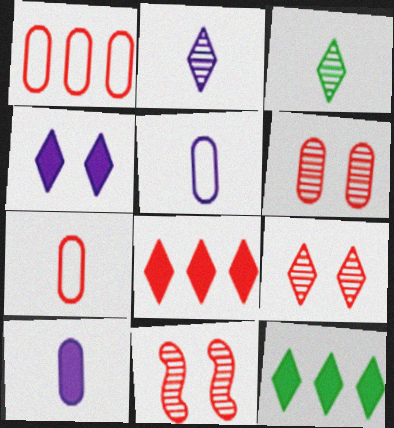[[5, 11, 12], 
[6, 9, 11], 
[7, 8, 11]]